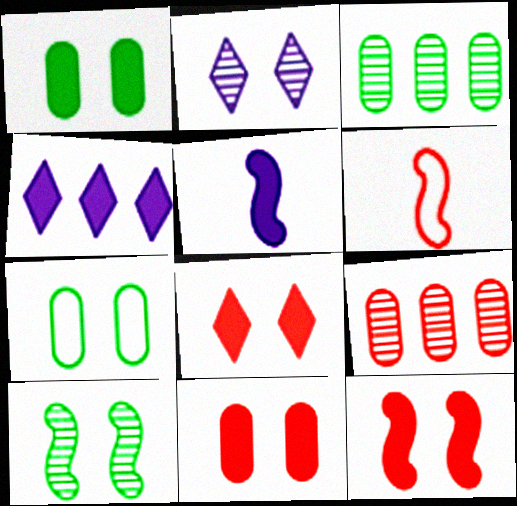[[2, 7, 12], 
[6, 8, 9], 
[8, 11, 12]]